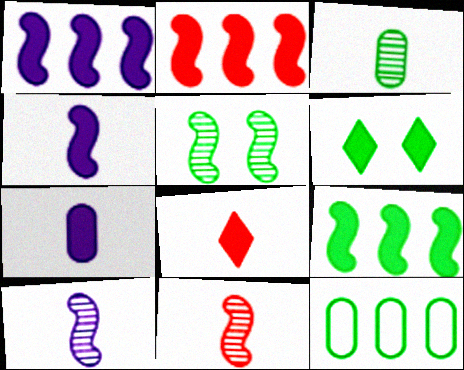[[1, 2, 9], 
[2, 6, 7]]